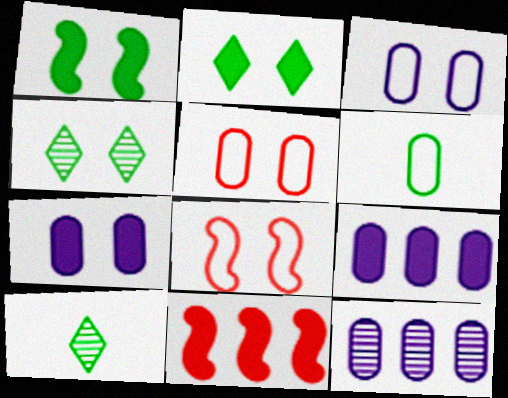[[3, 10, 11], 
[4, 7, 8], 
[8, 9, 10]]